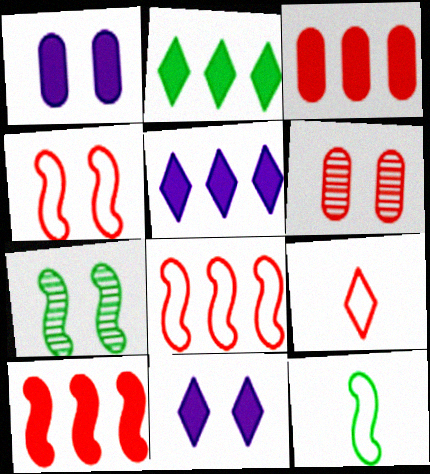[[5, 6, 12], 
[6, 9, 10]]